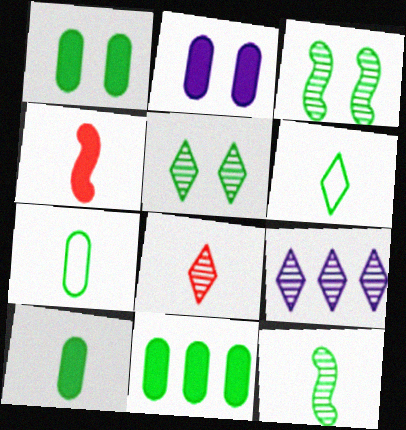[[1, 10, 11], 
[3, 6, 11], 
[5, 8, 9], 
[6, 10, 12]]